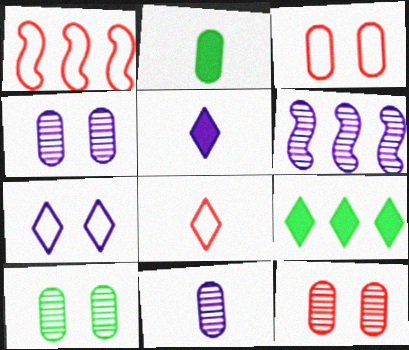[[1, 3, 8], 
[1, 5, 10], 
[4, 10, 12]]